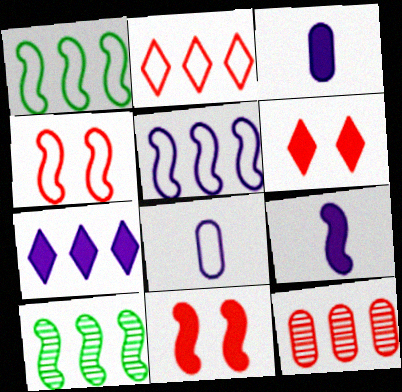[[1, 7, 12], 
[4, 9, 10], 
[6, 8, 10]]